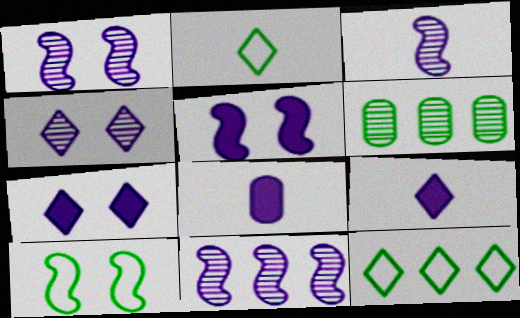[[1, 3, 11]]